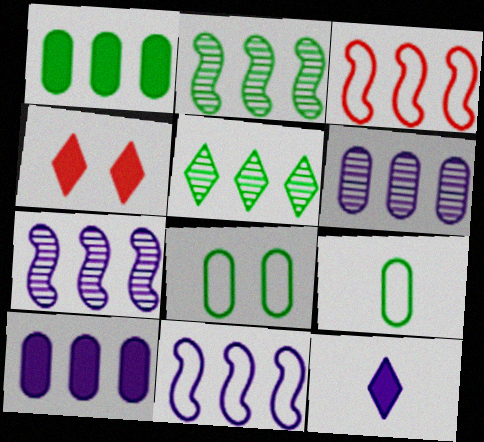[[3, 5, 10], 
[4, 7, 9]]